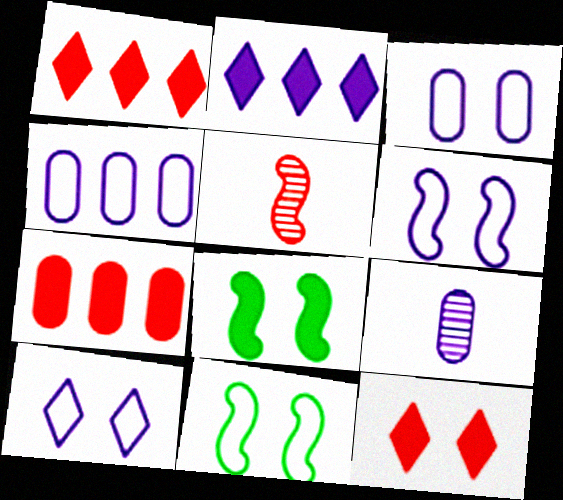[[1, 9, 11], 
[2, 6, 9], 
[3, 6, 10]]